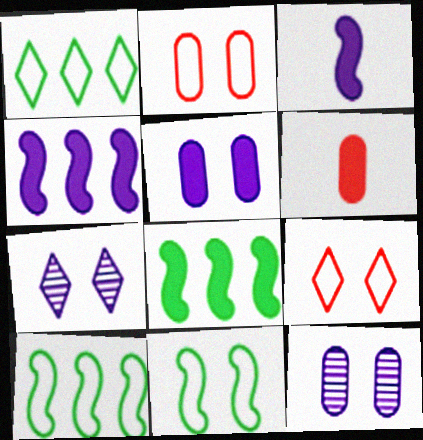[[6, 7, 10]]